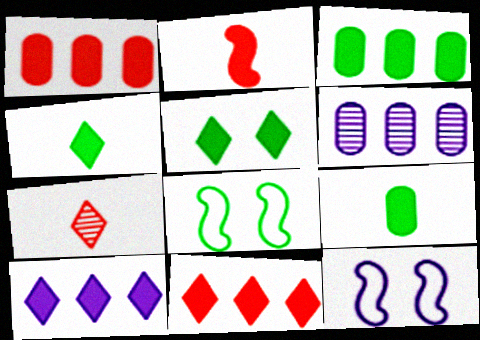[[3, 7, 12]]